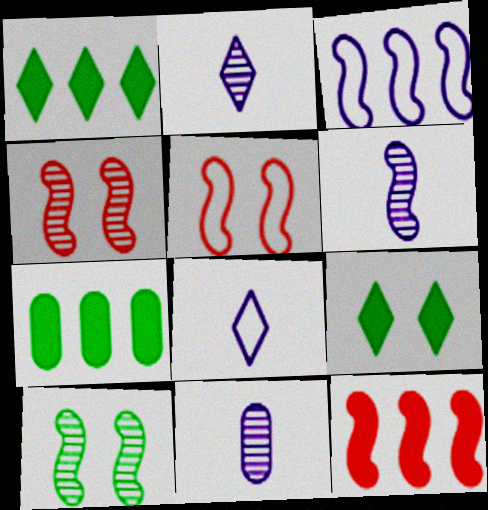[[1, 5, 11], 
[2, 5, 7], 
[2, 6, 11], 
[4, 7, 8]]